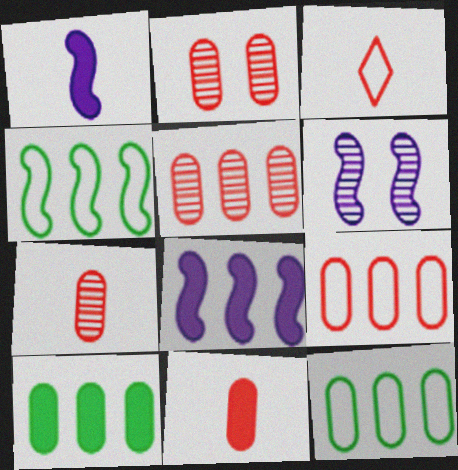[[2, 5, 7], 
[2, 9, 11], 
[3, 6, 10]]